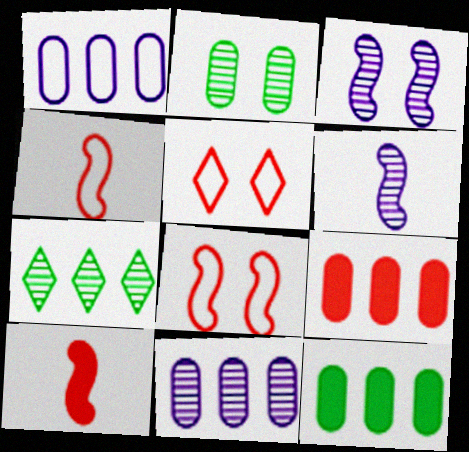[[5, 6, 12]]